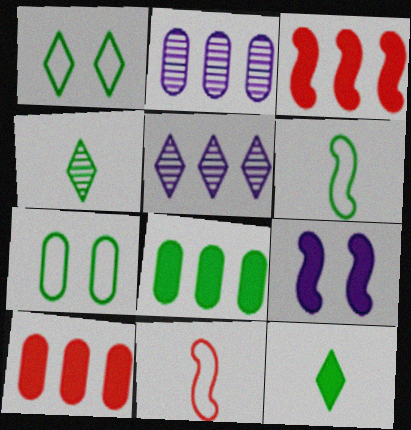[[9, 10, 12]]